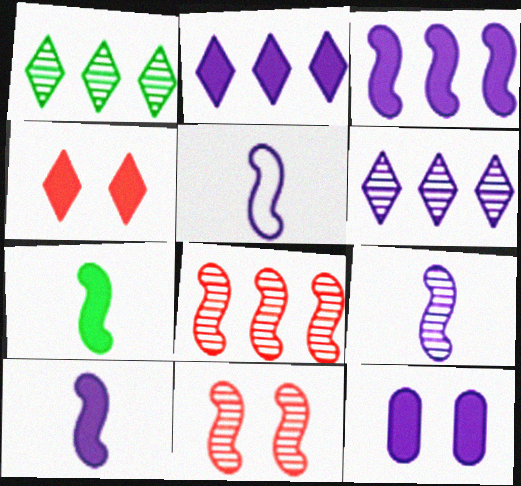[[2, 10, 12], 
[5, 6, 12], 
[5, 9, 10]]